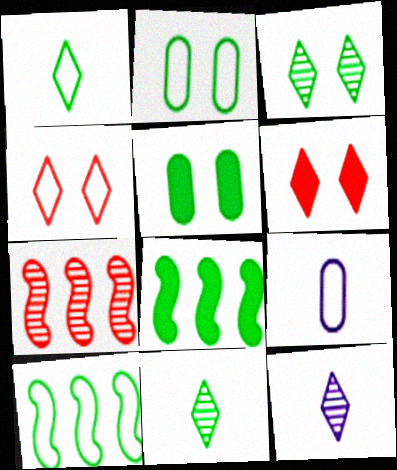[[1, 2, 10], 
[2, 8, 11], 
[4, 9, 10], 
[5, 10, 11]]